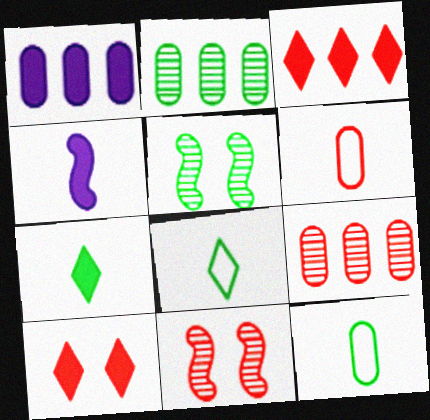[[1, 8, 11], 
[3, 6, 11]]